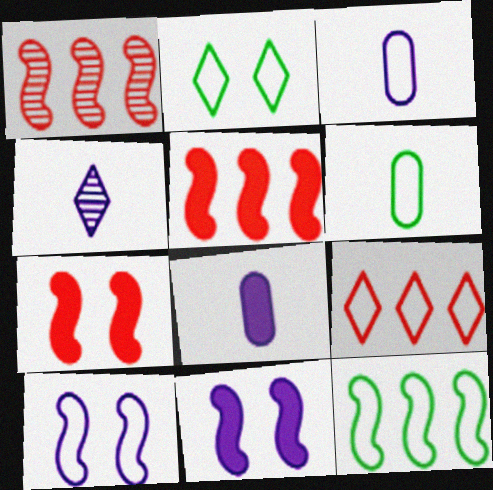[[1, 2, 8], 
[2, 6, 12], 
[6, 9, 10]]